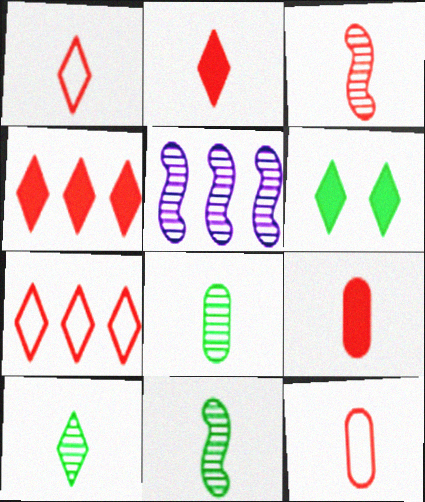[[1, 3, 9], 
[2, 3, 12], 
[5, 6, 12], 
[8, 10, 11]]